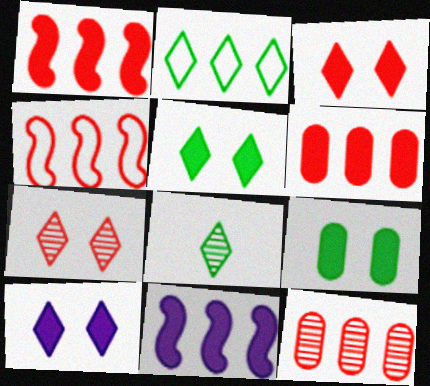[[2, 5, 8], 
[2, 11, 12], 
[3, 5, 10]]